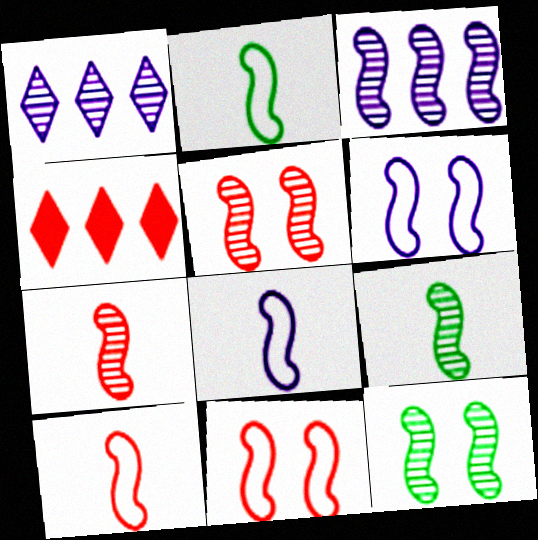[[2, 8, 10], 
[3, 5, 9], 
[3, 7, 12]]